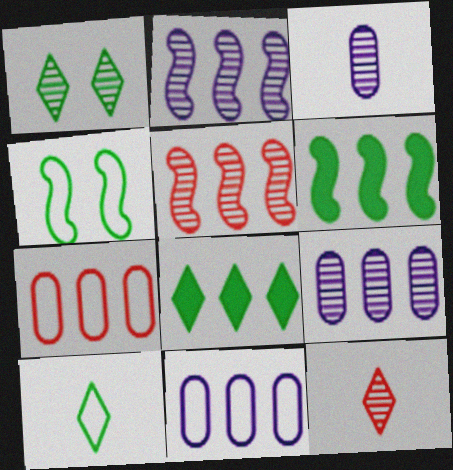[[1, 3, 5], 
[1, 8, 10], 
[2, 7, 8], 
[5, 8, 11]]